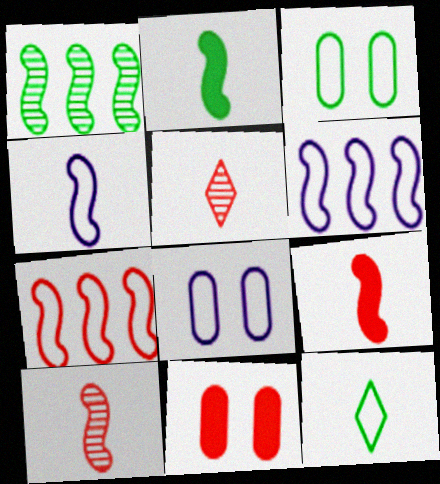[[2, 4, 10], 
[5, 7, 11], 
[7, 8, 12]]